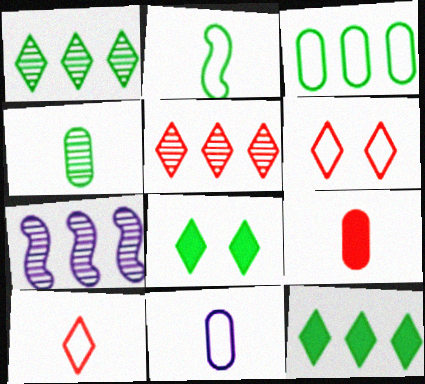[[2, 10, 11], 
[4, 9, 11]]